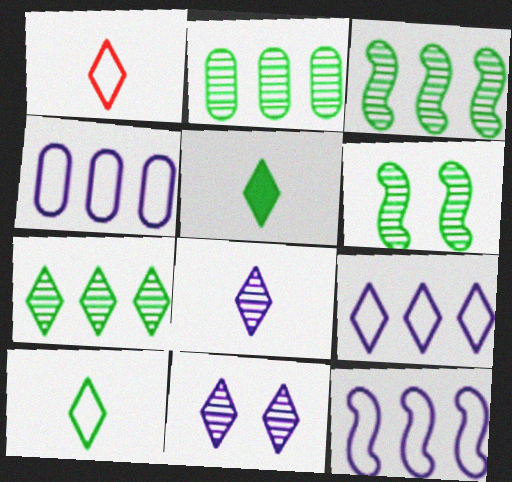[[1, 5, 8], 
[2, 3, 7], 
[4, 9, 12]]